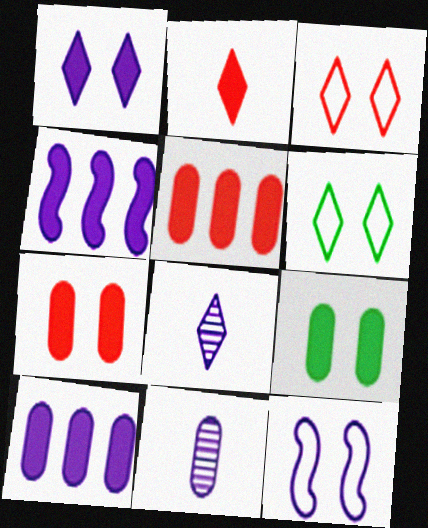[[2, 4, 9], 
[8, 10, 12]]